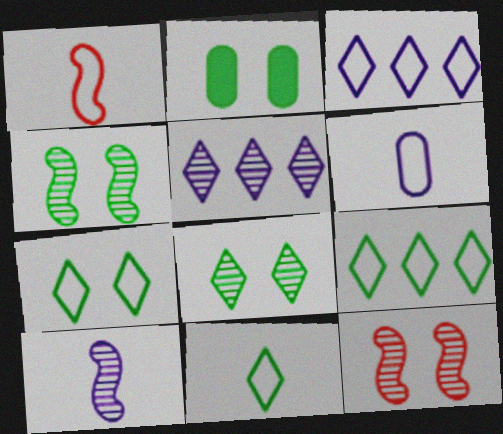[[1, 2, 5], 
[1, 6, 11], 
[2, 4, 7], 
[7, 9, 11]]